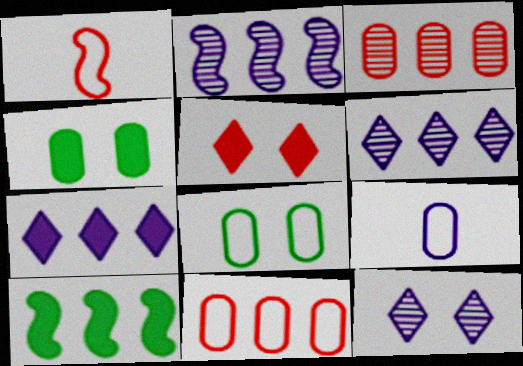[[1, 3, 5], 
[1, 4, 6], 
[3, 4, 9], 
[6, 10, 11], 
[8, 9, 11]]